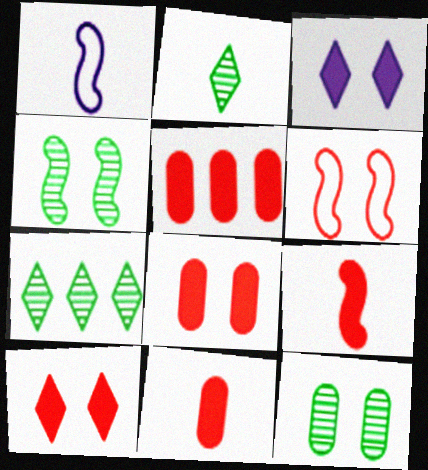[[1, 2, 11], 
[1, 7, 8], 
[3, 6, 12], 
[5, 8, 11], 
[5, 9, 10]]